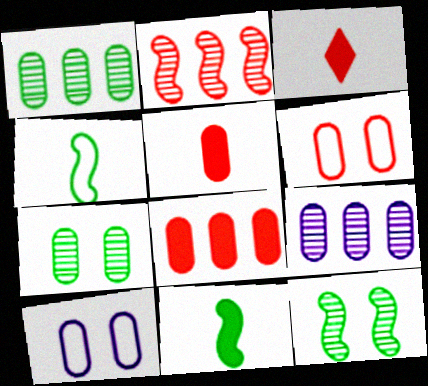[[1, 5, 10], 
[2, 3, 6]]